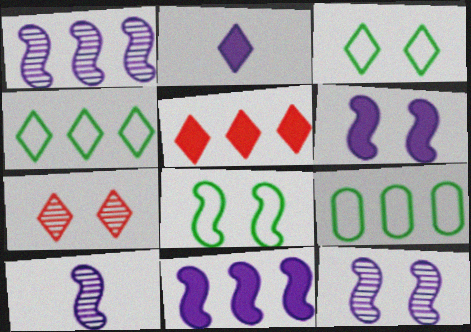[[1, 5, 9], 
[1, 10, 12], 
[2, 4, 7]]